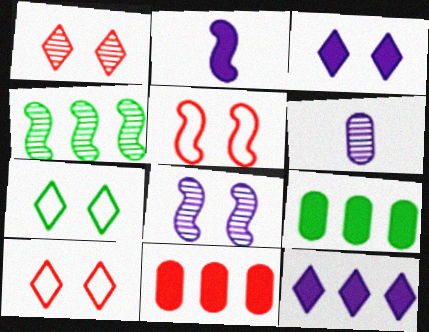[[1, 3, 7], 
[1, 4, 6], 
[2, 4, 5]]